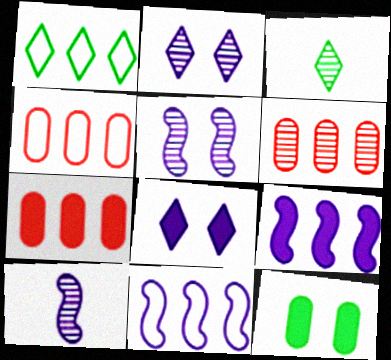[[1, 4, 11], 
[1, 6, 9], 
[3, 5, 6], 
[4, 6, 7]]